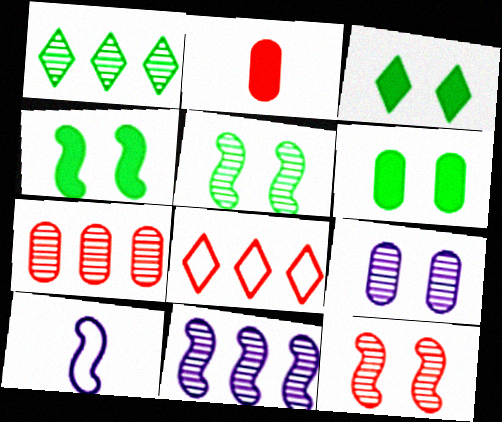[[1, 7, 11], 
[2, 8, 12], 
[3, 4, 6], 
[3, 7, 10]]